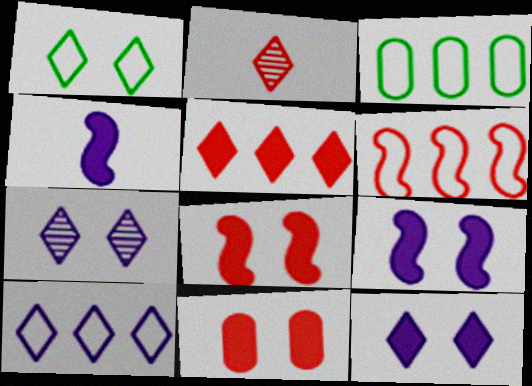[[2, 3, 9], 
[2, 6, 11], 
[3, 6, 10]]